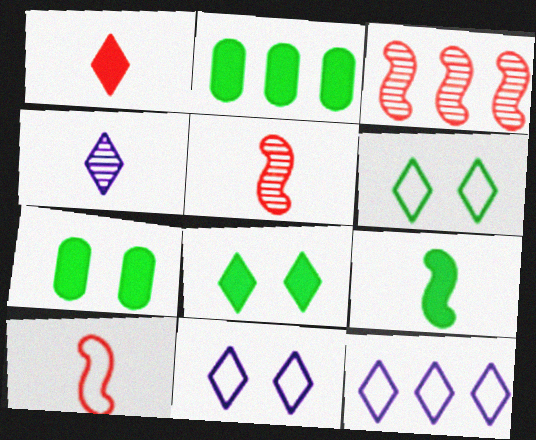[[2, 3, 12], 
[2, 5, 11], 
[2, 8, 9], 
[5, 7, 12]]